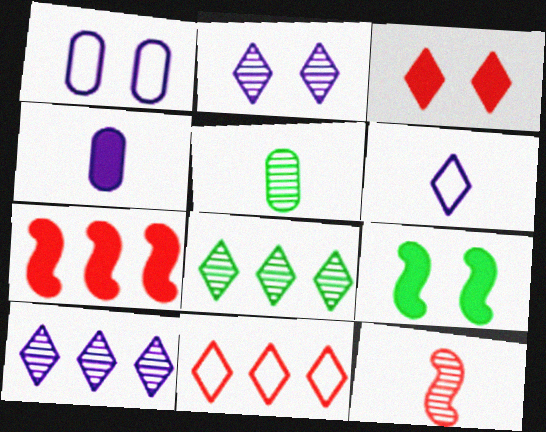[[3, 6, 8]]